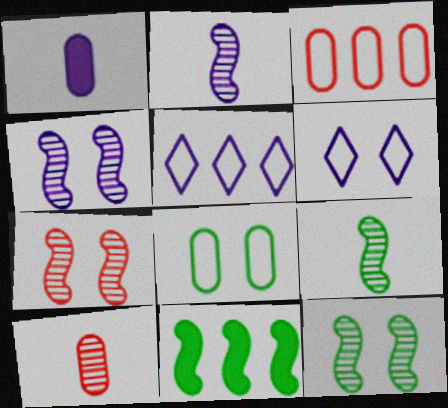[[1, 4, 5], 
[4, 7, 12], 
[6, 10, 11]]